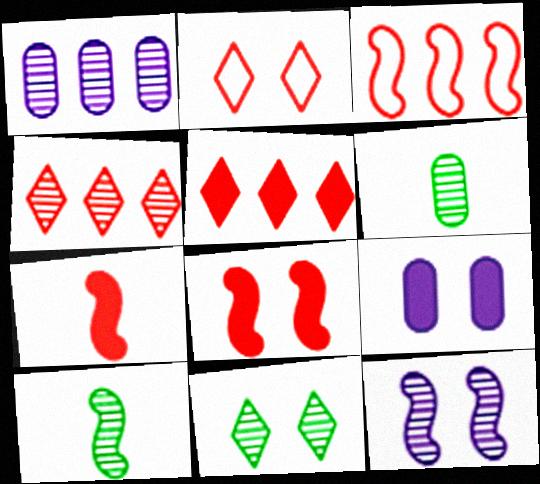[[4, 6, 12]]